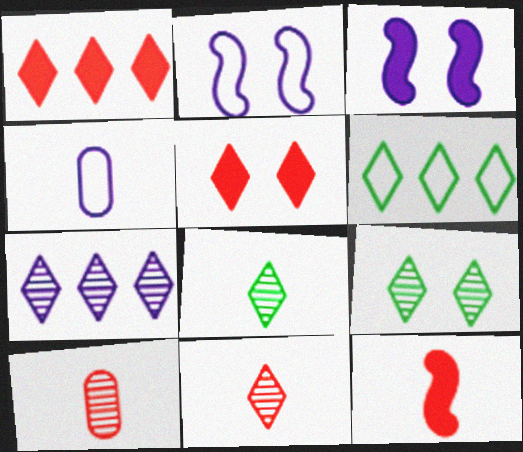[[1, 6, 7], 
[3, 4, 7], 
[3, 6, 10], 
[4, 8, 12], 
[7, 9, 11]]